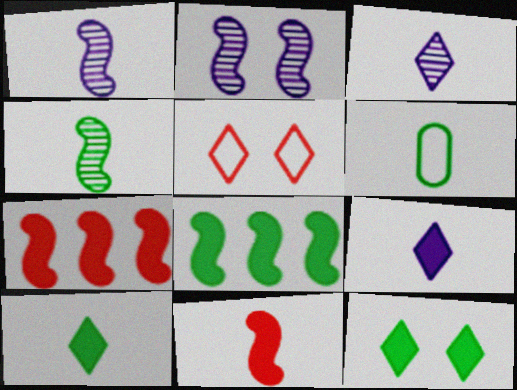[[3, 6, 11], 
[4, 6, 10]]